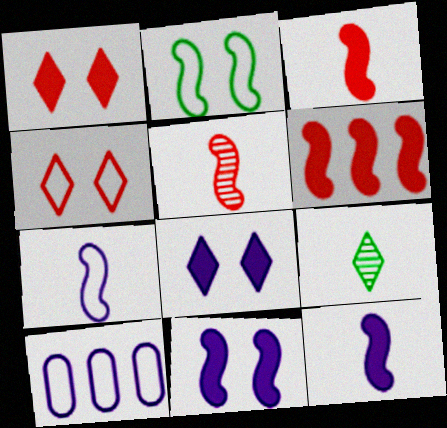[]